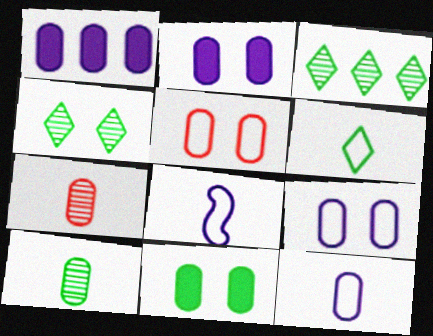[[1, 5, 10]]